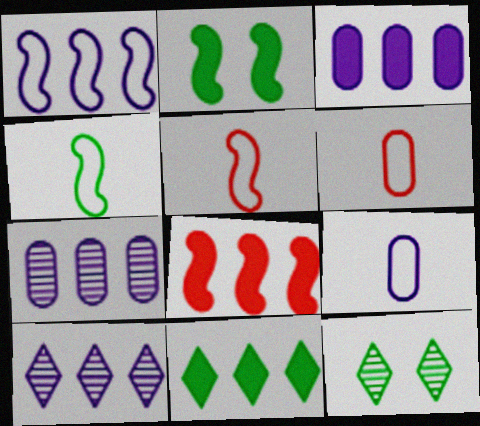[[1, 3, 10], 
[2, 6, 10], 
[3, 5, 12], 
[3, 8, 11], 
[8, 9, 12]]